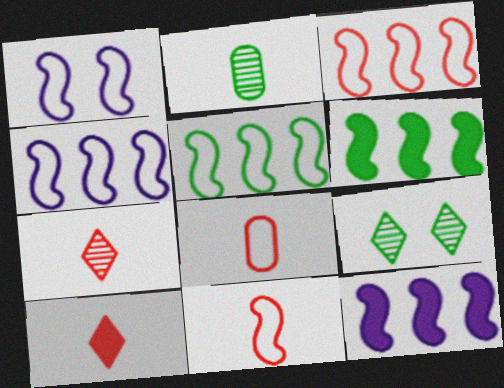[[1, 5, 11], 
[3, 4, 5], 
[8, 9, 12]]